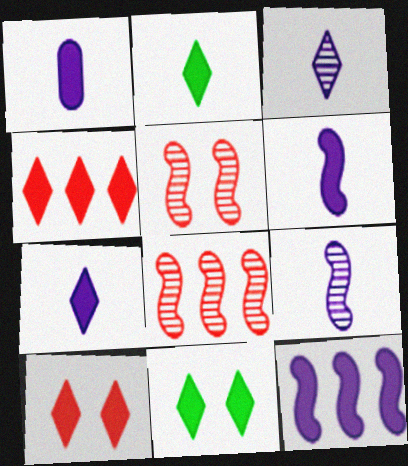[[1, 6, 7], 
[4, 7, 11]]